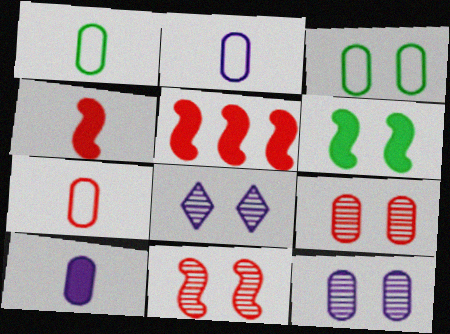[[1, 2, 7], 
[1, 5, 8]]